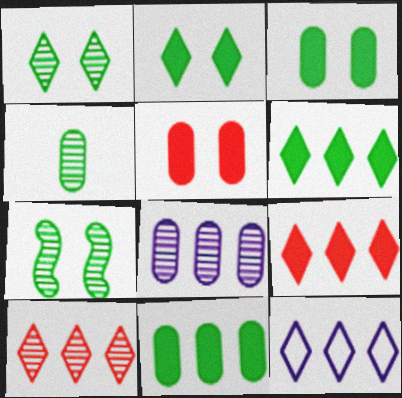[[6, 10, 12]]